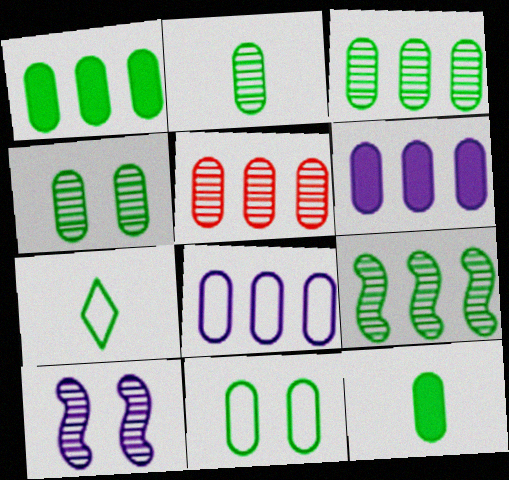[[1, 2, 11], 
[1, 5, 8], 
[2, 3, 4], 
[3, 11, 12]]